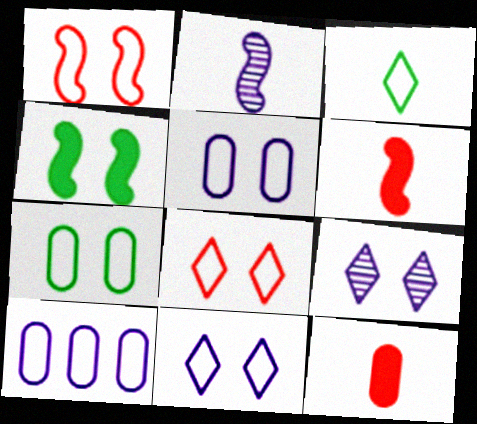[[1, 3, 10], 
[1, 7, 11], 
[2, 3, 12]]